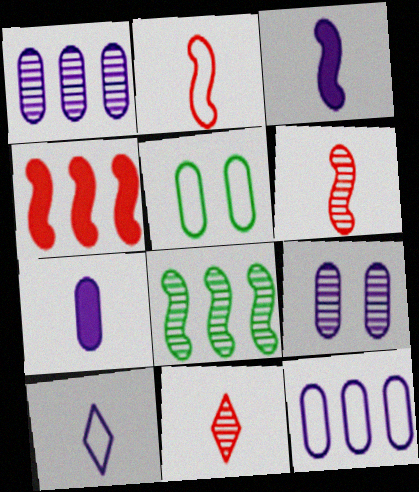[[7, 9, 12], 
[8, 9, 11]]